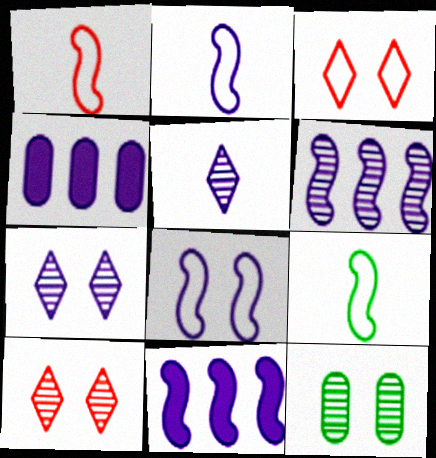[[1, 2, 9], 
[2, 4, 7], 
[4, 5, 8], 
[4, 9, 10]]